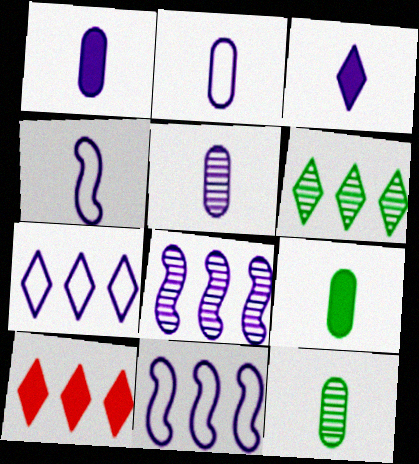[[1, 2, 5], 
[3, 4, 5], 
[6, 7, 10]]